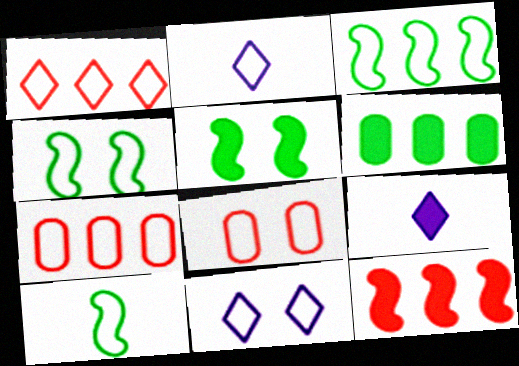[[2, 3, 8], 
[2, 4, 7], 
[3, 4, 10], 
[4, 8, 11], 
[7, 10, 11]]